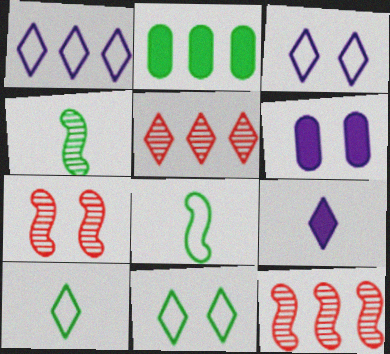[[1, 2, 12], 
[2, 4, 11], 
[5, 6, 8], 
[5, 9, 11], 
[6, 7, 11], 
[6, 10, 12]]